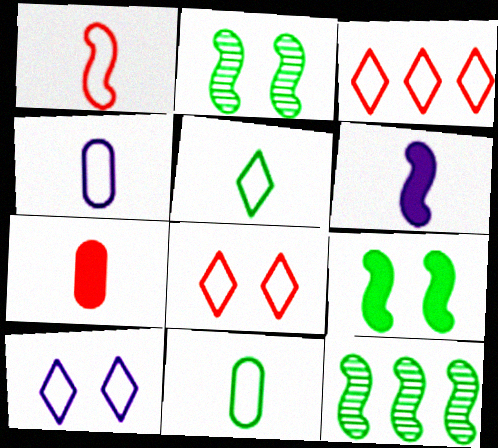[[1, 4, 5], 
[3, 5, 10], 
[7, 10, 12]]